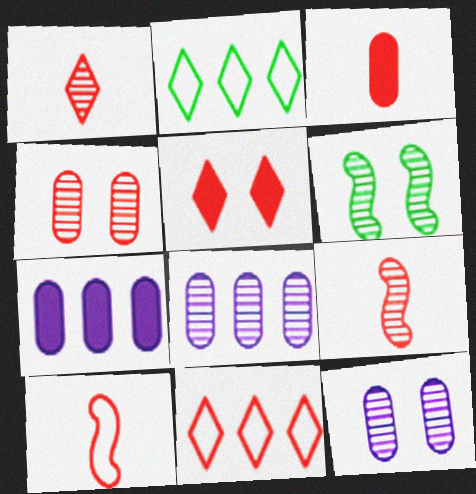[[1, 3, 10], 
[1, 5, 11], 
[1, 6, 8]]